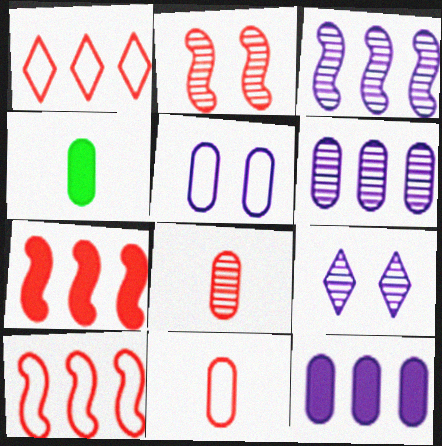[[4, 9, 10]]